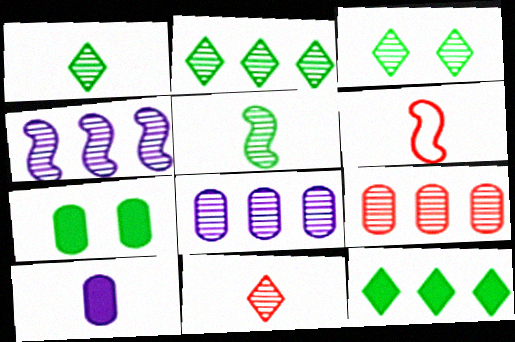[[1, 2, 3], 
[1, 6, 10], 
[2, 4, 9]]